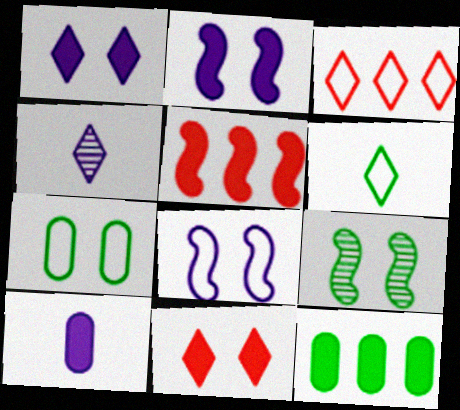[[3, 9, 10], 
[4, 5, 7], 
[6, 9, 12]]